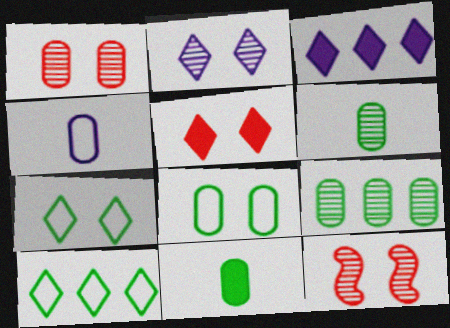[[2, 5, 7], 
[8, 9, 11]]